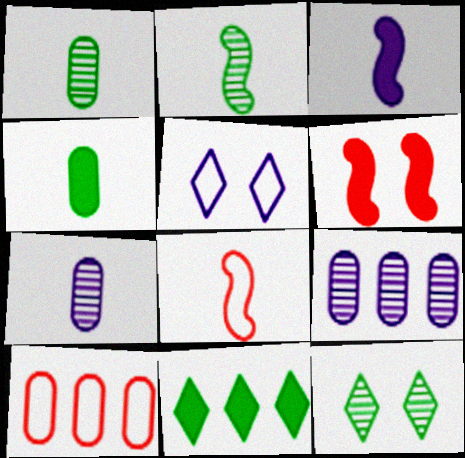[[2, 3, 8], 
[3, 5, 9], 
[3, 10, 12]]